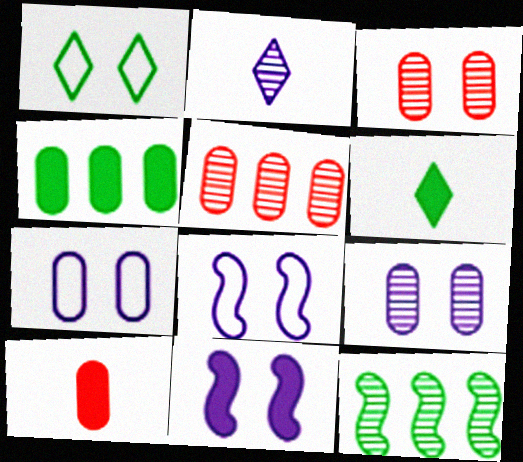[[1, 3, 11], 
[2, 3, 12], 
[5, 6, 8]]